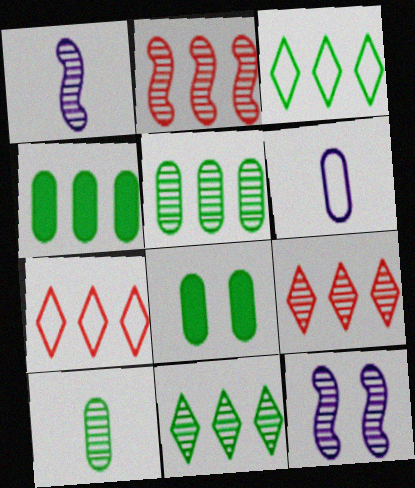[[1, 7, 8], 
[9, 10, 12]]